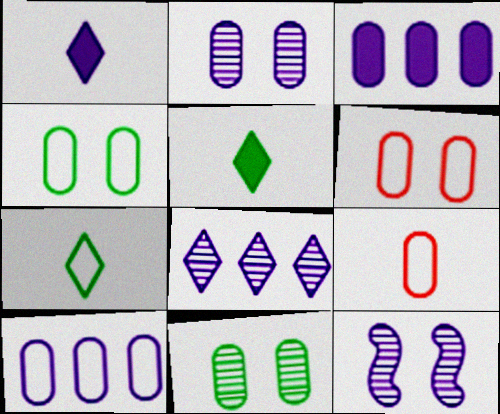[[1, 10, 12], 
[3, 9, 11], 
[4, 9, 10]]